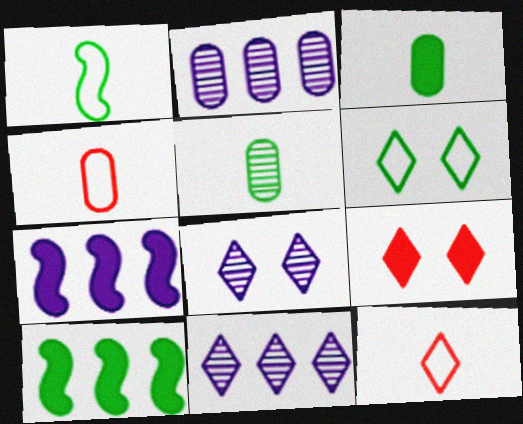[[1, 2, 9], 
[3, 7, 9], 
[4, 8, 10], 
[5, 6, 10], 
[6, 8, 9]]